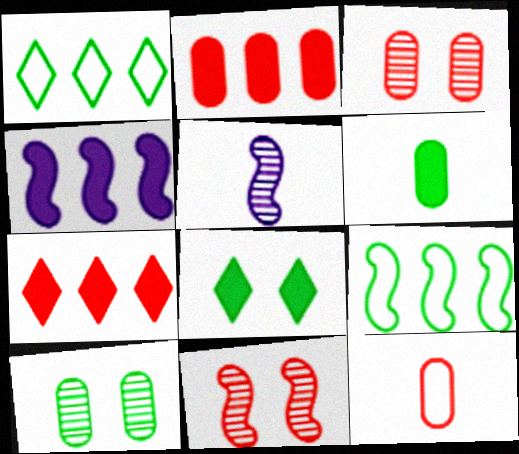[[2, 3, 12], 
[7, 11, 12]]